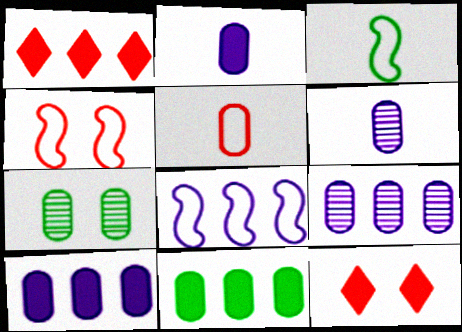[[3, 4, 8], 
[3, 9, 12], 
[5, 7, 10]]